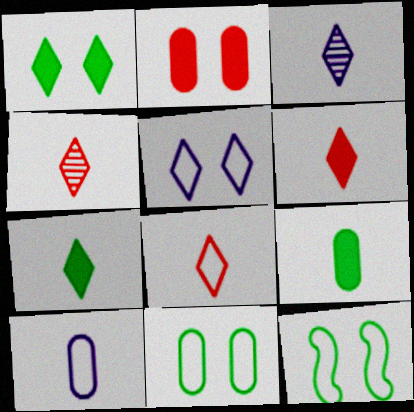[[3, 7, 8], 
[4, 6, 8]]